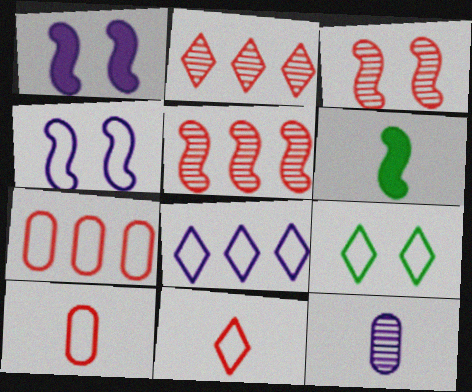[[1, 8, 12], 
[4, 5, 6], 
[6, 11, 12], 
[8, 9, 11]]